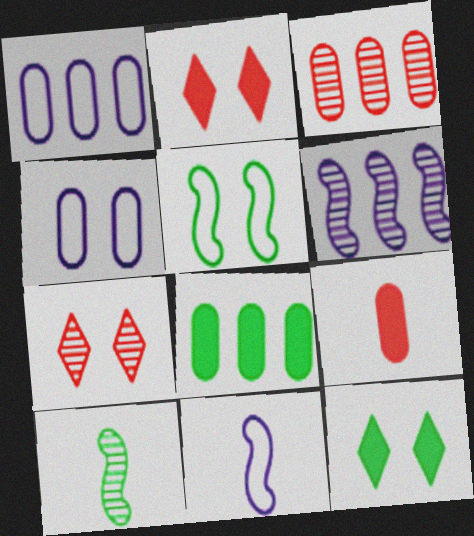[[1, 2, 10], 
[1, 3, 8], 
[3, 11, 12], 
[7, 8, 11]]